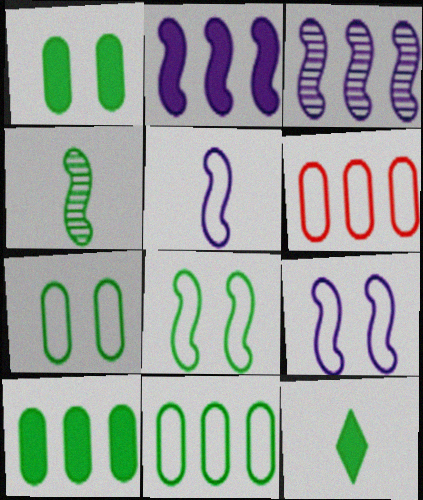[]